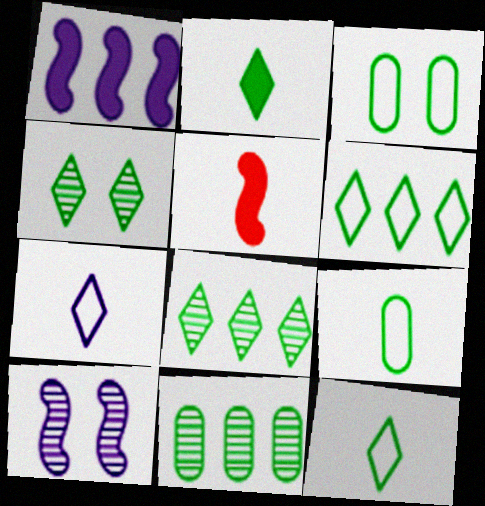[[2, 4, 6]]